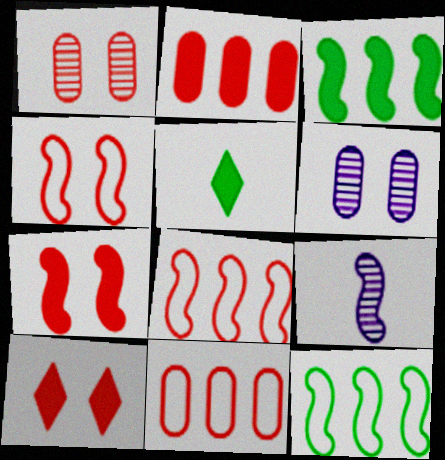[[1, 4, 10], 
[3, 4, 9], 
[5, 6, 8], 
[7, 9, 12]]